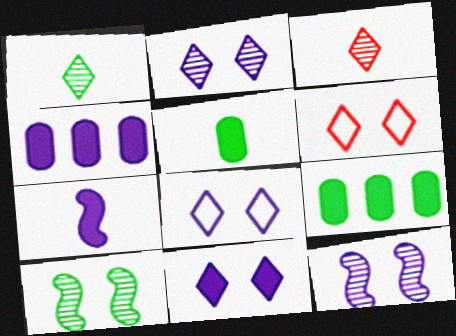[[2, 8, 11], 
[4, 7, 11]]